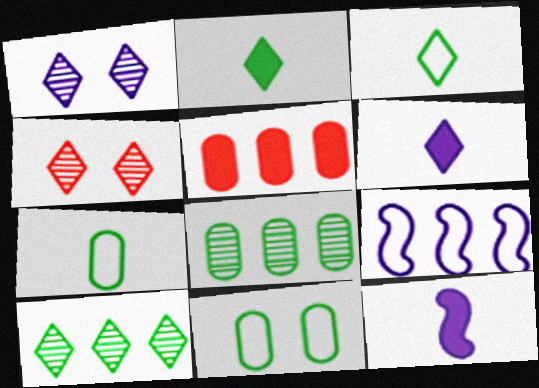[[5, 9, 10]]